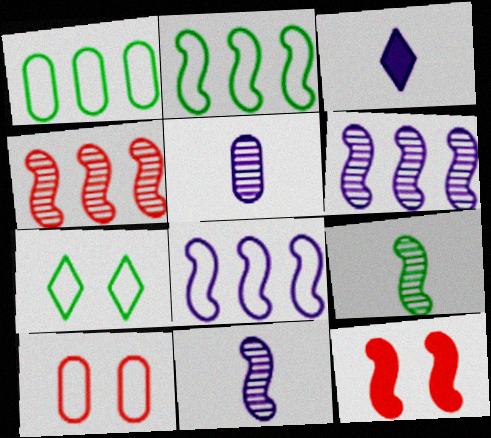[[2, 11, 12], 
[8, 9, 12]]